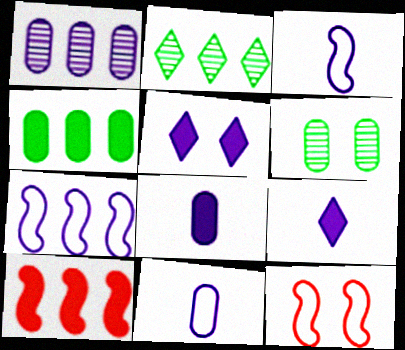[[1, 3, 5], 
[2, 8, 12], 
[5, 6, 12]]